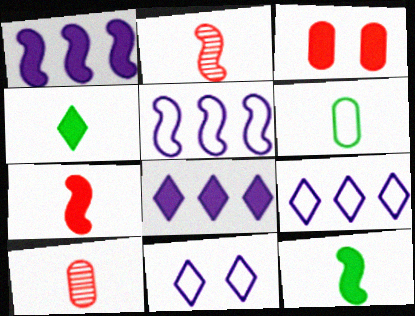[[1, 3, 4], 
[3, 8, 12]]